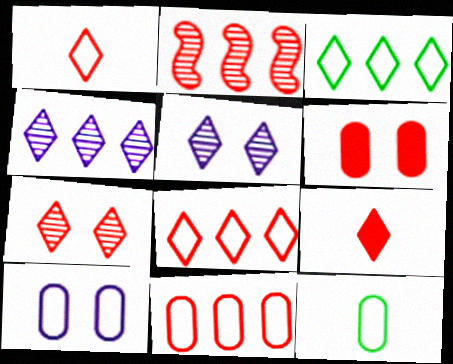[[1, 2, 6], 
[3, 5, 9], 
[7, 8, 9], 
[10, 11, 12]]